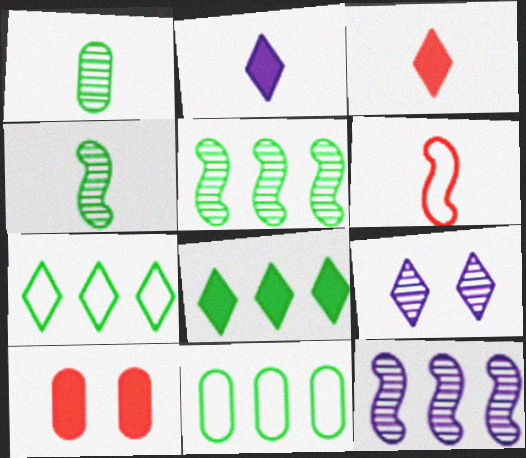[[1, 2, 6], 
[3, 7, 9], 
[5, 8, 11]]